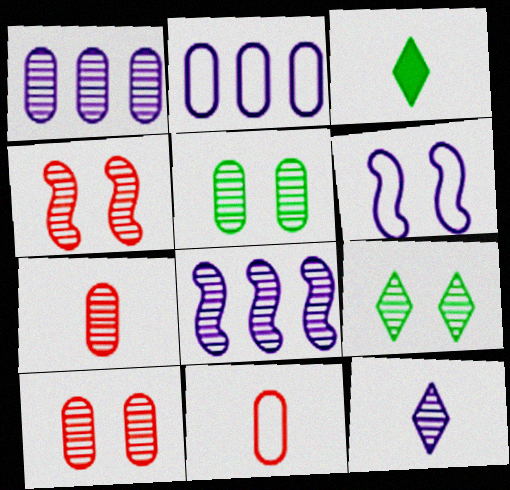[[1, 5, 7], 
[2, 3, 4], 
[7, 8, 9]]